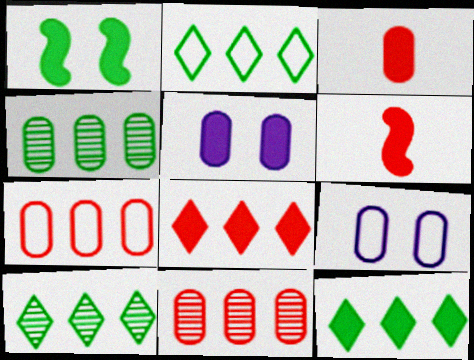[[2, 10, 12], 
[3, 4, 9], 
[5, 6, 12], 
[6, 9, 10]]